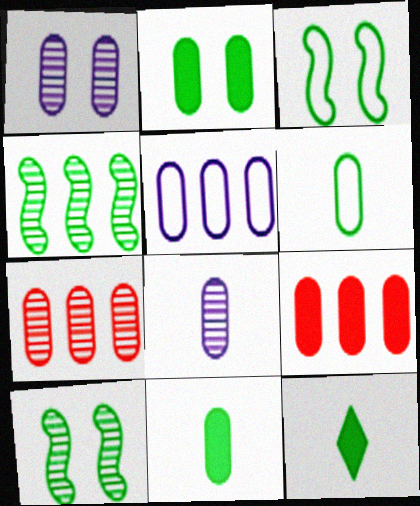[[1, 6, 9]]